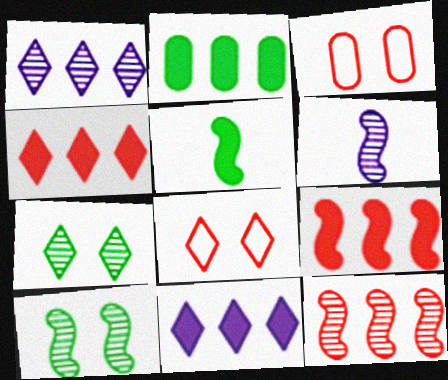[[1, 3, 5], 
[2, 6, 8], 
[2, 9, 11], 
[6, 10, 12]]